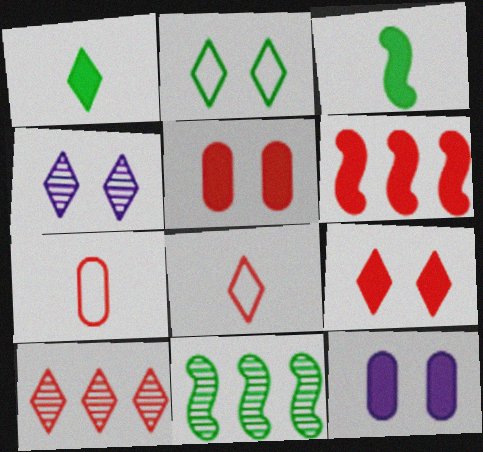[[1, 6, 12], 
[2, 4, 9], 
[8, 9, 10], 
[8, 11, 12]]